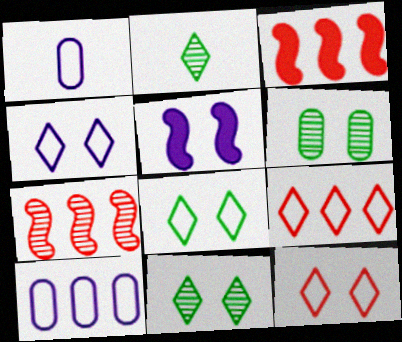[[1, 3, 11], 
[4, 8, 12], 
[5, 6, 12]]